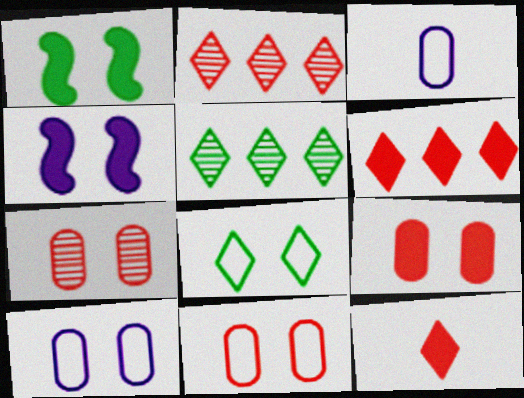[[1, 2, 3], 
[4, 7, 8], 
[7, 9, 11]]